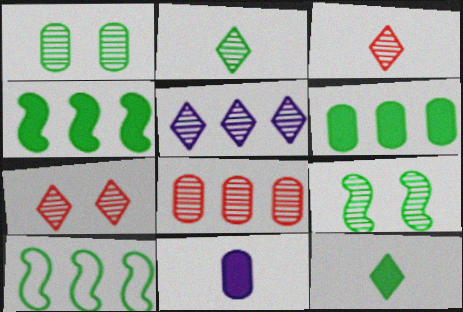[[1, 10, 12], 
[2, 5, 7], 
[7, 10, 11]]